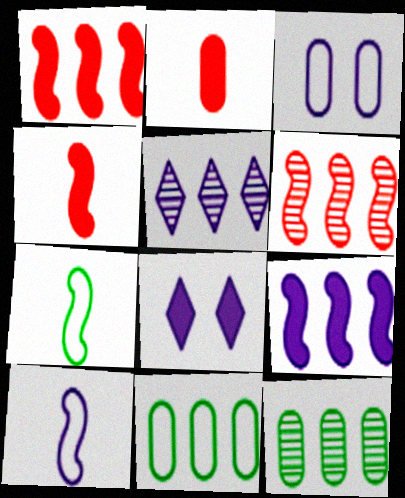[[1, 5, 11], 
[2, 3, 12], 
[5, 6, 12]]